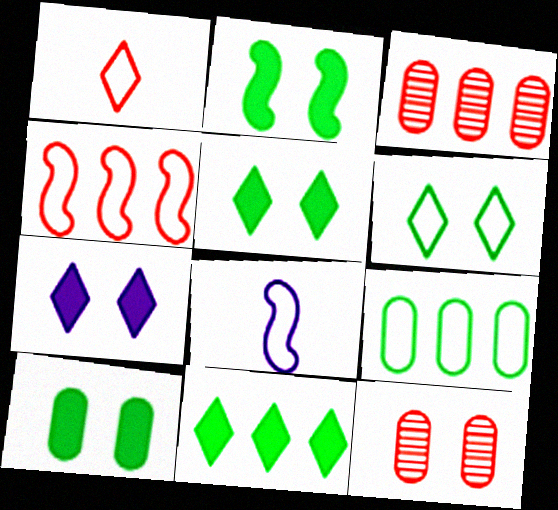[[2, 5, 10], 
[3, 5, 8], 
[8, 11, 12]]